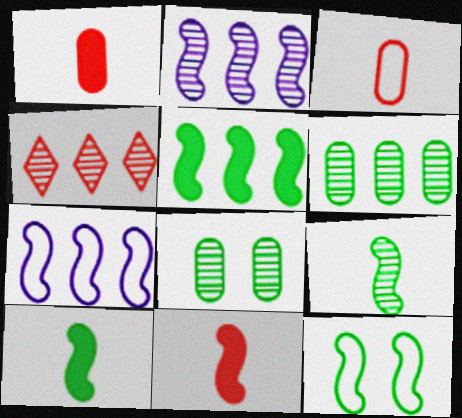[[2, 4, 6], 
[2, 11, 12], 
[5, 9, 12]]